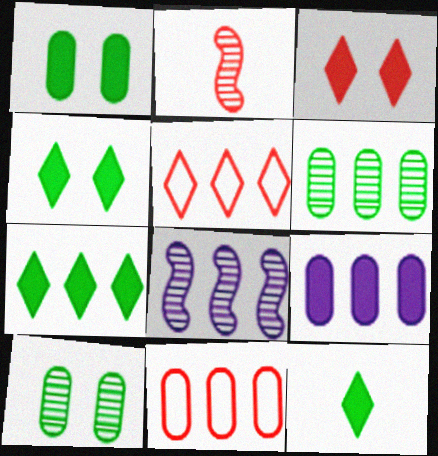[[2, 3, 11], 
[4, 7, 12], 
[6, 9, 11], 
[7, 8, 11]]